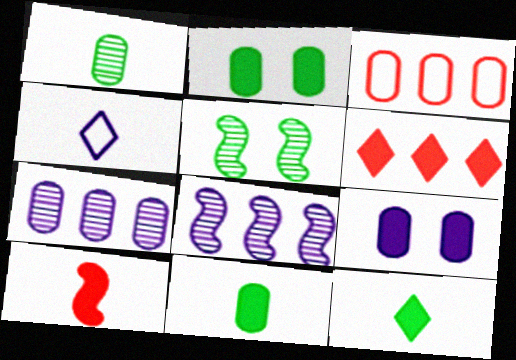[[1, 3, 9], 
[1, 4, 10], 
[4, 8, 9]]